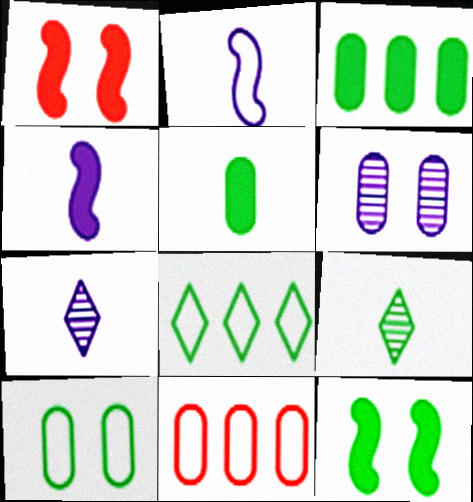[[5, 6, 11], 
[7, 11, 12]]